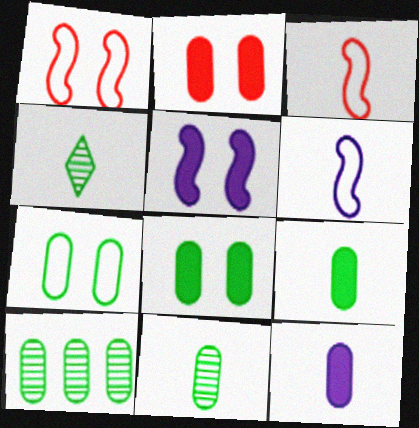[[3, 4, 12], 
[7, 9, 10]]